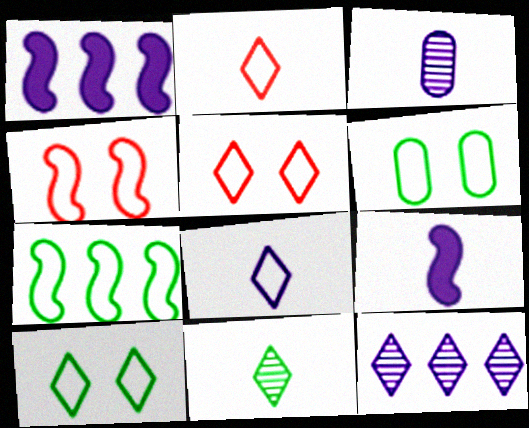[[3, 8, 9]]